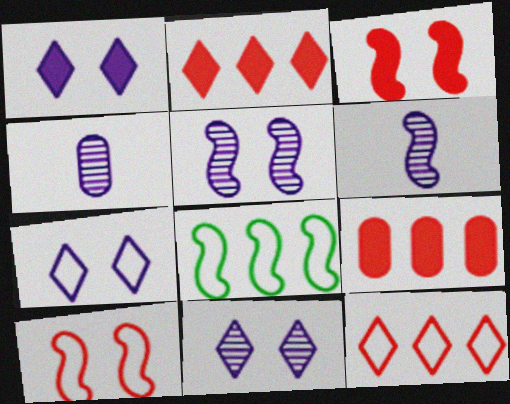[[1, 7, 11], 
[3, 6, 8]]